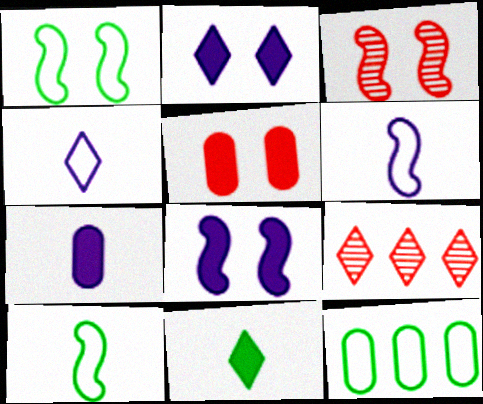[[1, 3, 8], 
[1, 7, 9]]